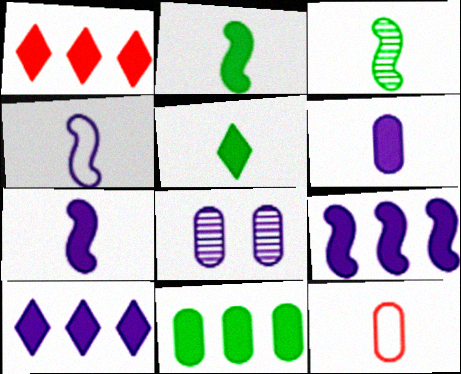[[1, 9, 11], 
[4, 8, 10], 
[8, 11, 12]]